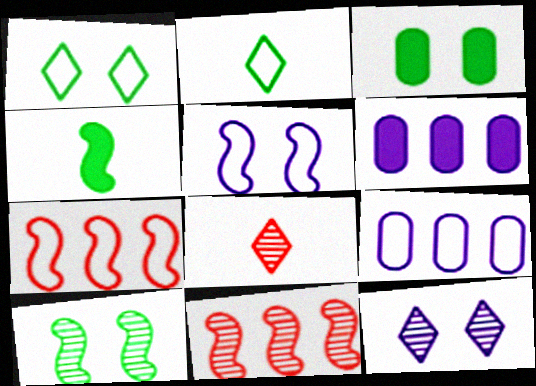[[1, 3, 10], 
[4, 5, 11]]